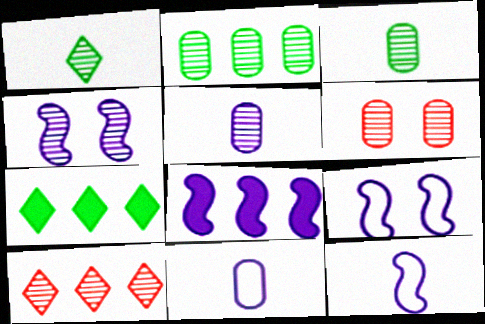[[2, 5, 6], 
[3, 4, 10], 
[4, 8, 12], 
[6, 7, 12]]